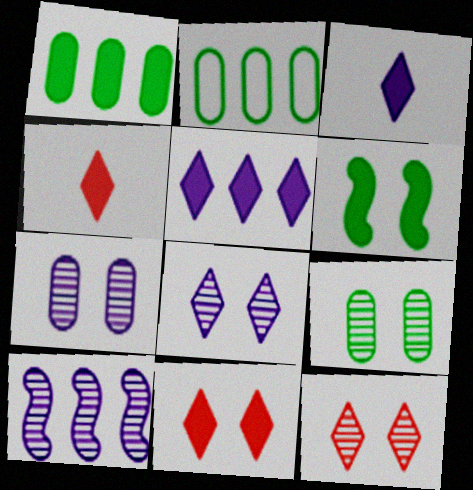[]